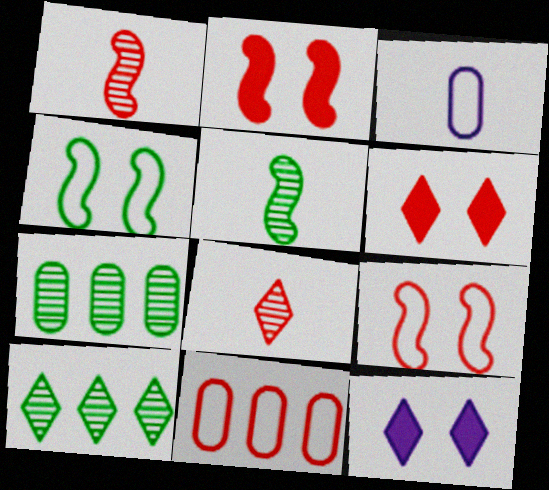[[1, 6, 11], 
[2, 3, 10], 
[2, 8, 11], 
[5, 11, 12]]